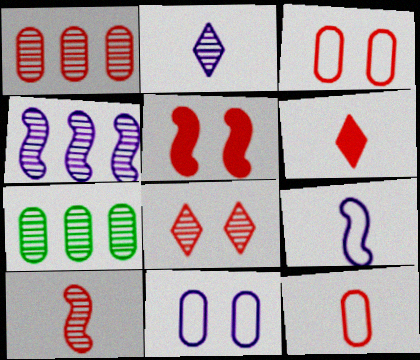[[1, 8, 10], 
[3, 5, 8], 
[6, 10, 12]]